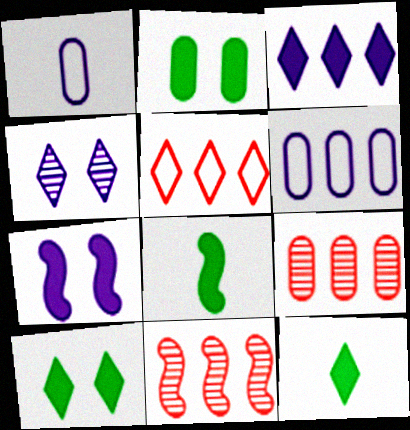[[1, 2, 9], 
[1, 10, 11], 
[4, 5, 12]]